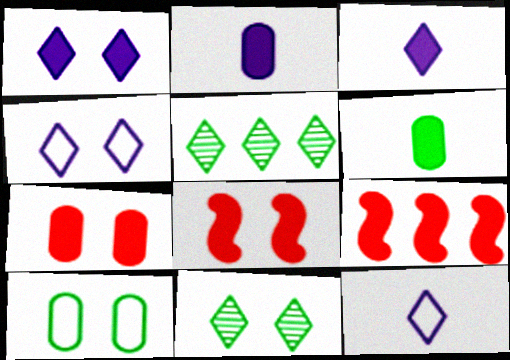[[1, 6, 9]]